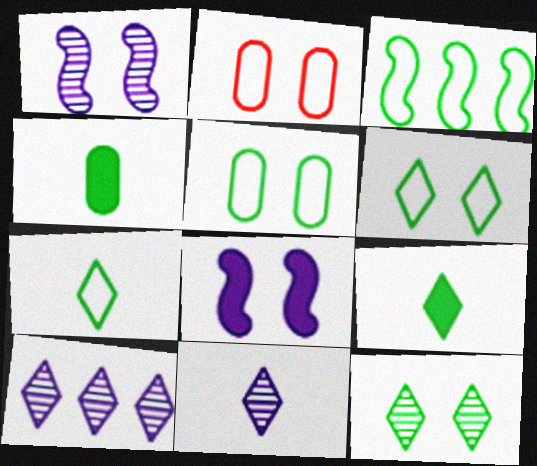[[2, 8, 12], 
[3, 4, 12], 
[3, 5, 7]]